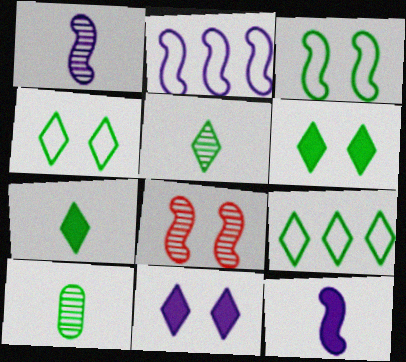[[5, 6, 9]]